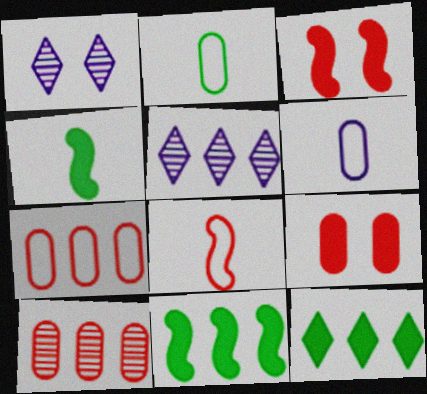[[1, 4, 7], 
[2, 3, 5], 
[5, 7, 11]]